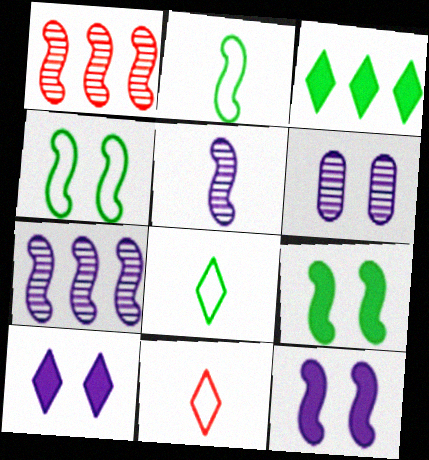[[1, 2, 12]]